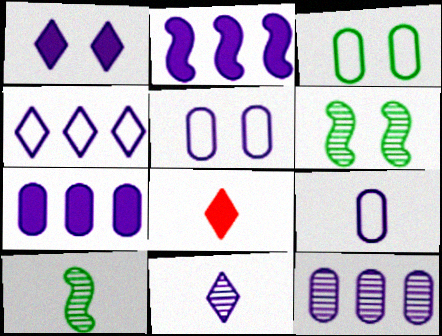[[1, 4, 11], 
[2, 4, 12], 
[2, 5, 11], 
[8, 9, 10]]